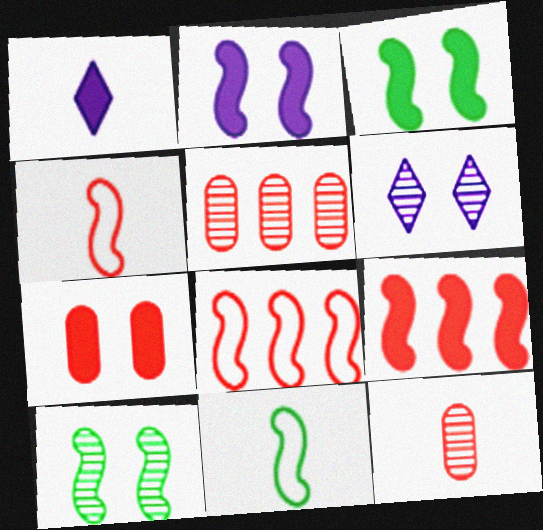[[1, 11, 12]]